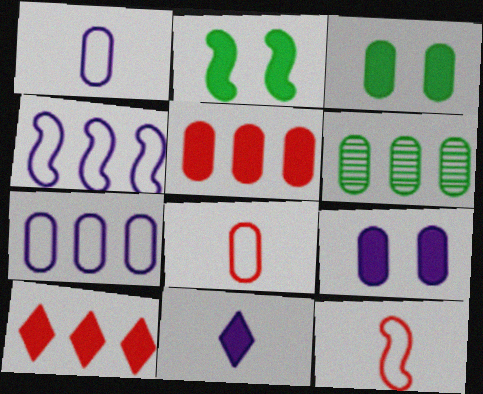[[2, 5, 11], 
[4, 6, 10], 
[5, 6, 7], 
[6, 8, 9]]